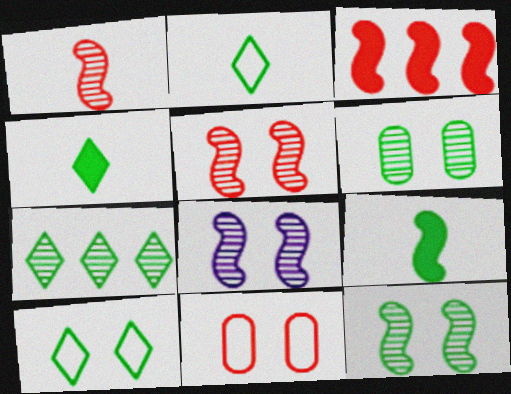[[4, 7, 10], 
[5, 8, 12]]